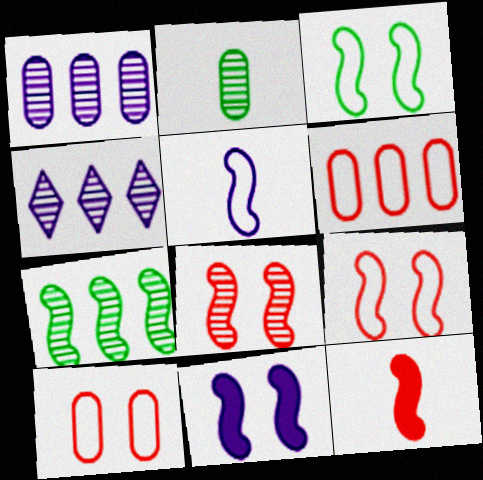[[2, 4, 8], 
[3, 8, 11]]